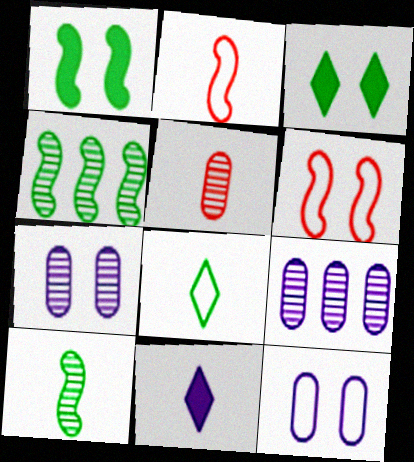[[2, 3, 9], 
[3, 6, 7]]